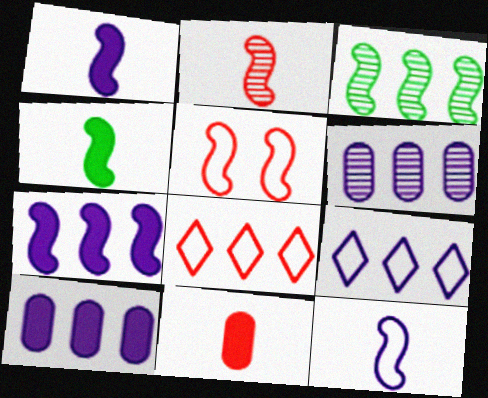[[1, 3, 5], 
[2, 4, 12], 
[3, 8, 10], 
[6, 7, 9]]